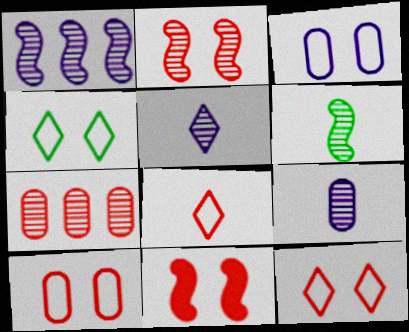[[1, 2, 6], 
[7, 8, 11]]